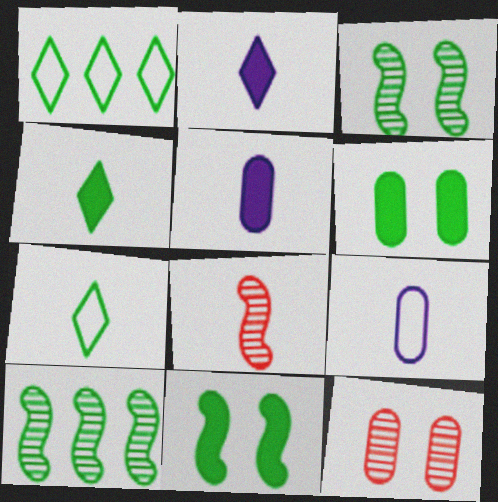[[4, 8, 9], 
[5, 7, 8], 
[6, 7, 10]]